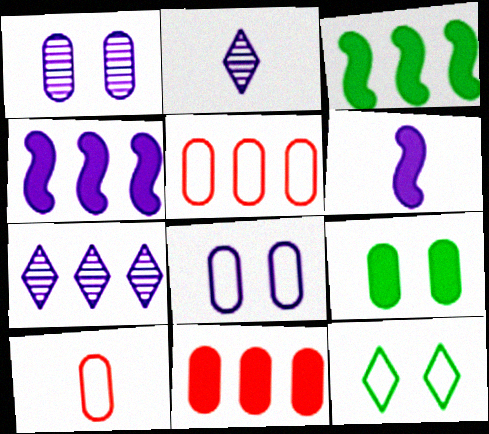[[2, 4, 8], 
[3, 5, 7], 
[6, 7, 8]]